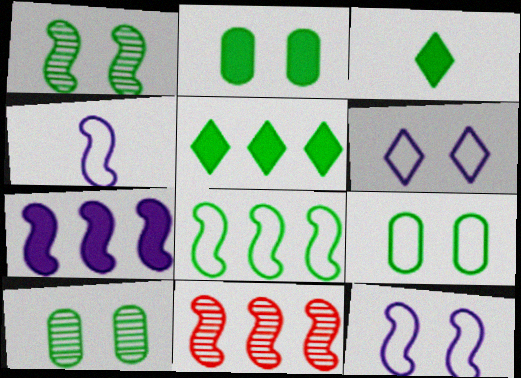[[2, 9, 10], 
[3, 8, 10], 
[7, 8, 11]]